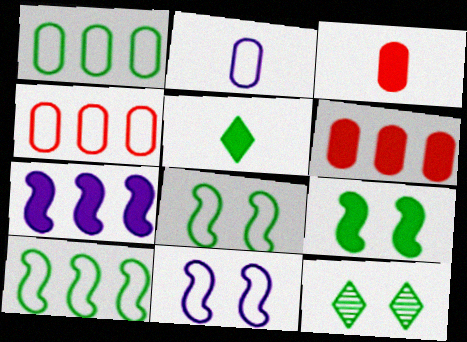[]